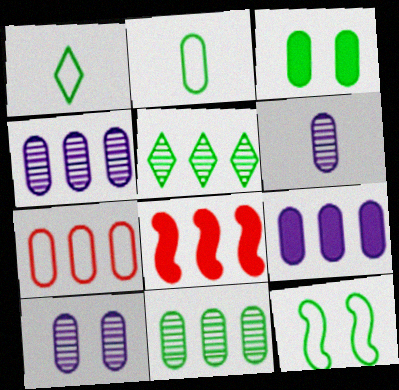[[1, 8, 10], 
[2, 3, 11], 
[3, 6, 7], 
[4, 6, 10], 
[7, 9, 11]]